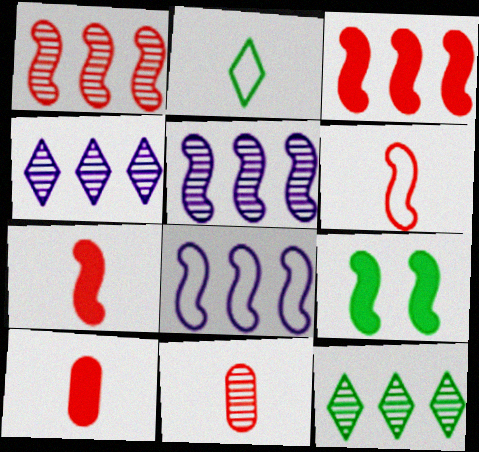[[5, 6, 9]]